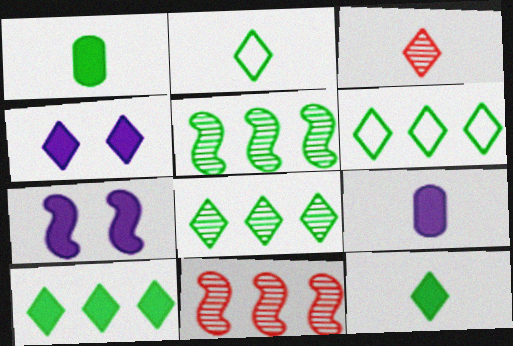[[3, 4, 6], 
[6, 8, 10]]